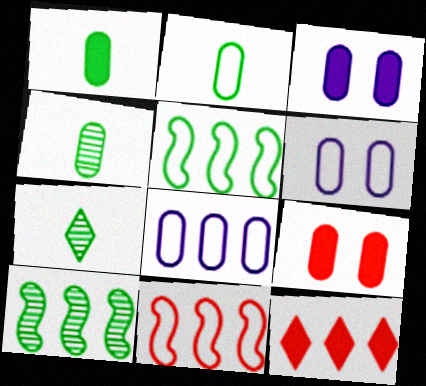[[1, 2, 4], 
[3, 7, 11], 
[4, 8, 9], 
[8, 10, 12]]